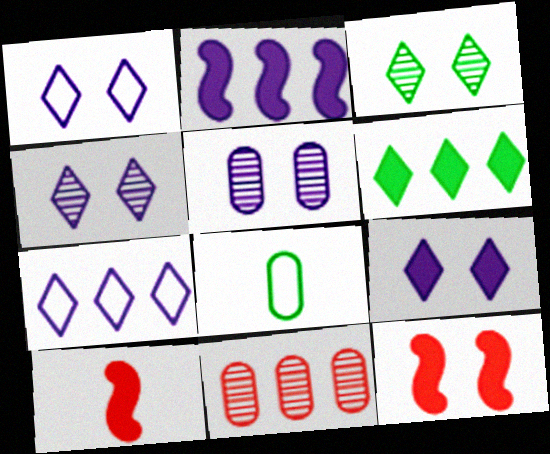[[1, 4, 9]]